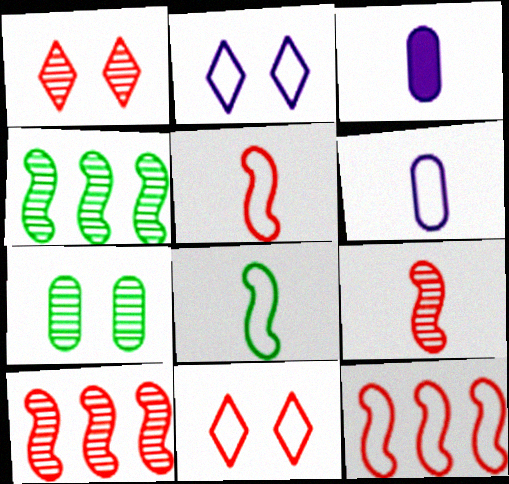[[3, 4, 11]]